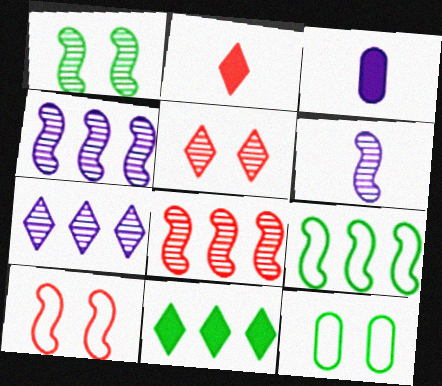[[1, 6, 8], 
[2, 4, 12], 
[3, 5, 9]]